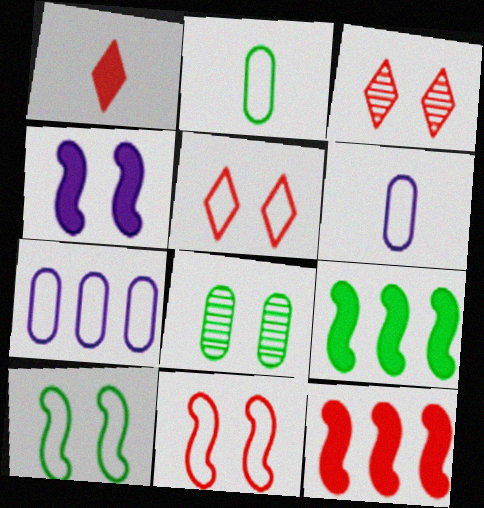[[3, 6, 9], 
[4, 5, 8]]